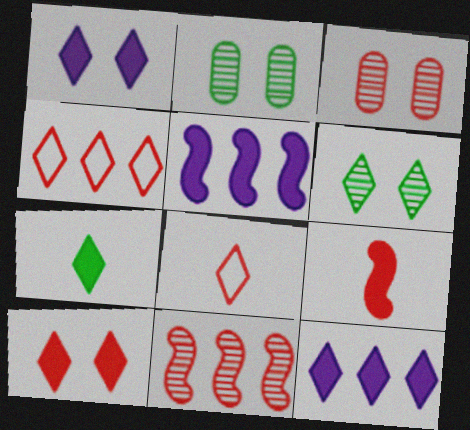[[2, 5, 8], 
[3, 4, 9], 
[6, 8, 12], 
[7, 10, 12]]